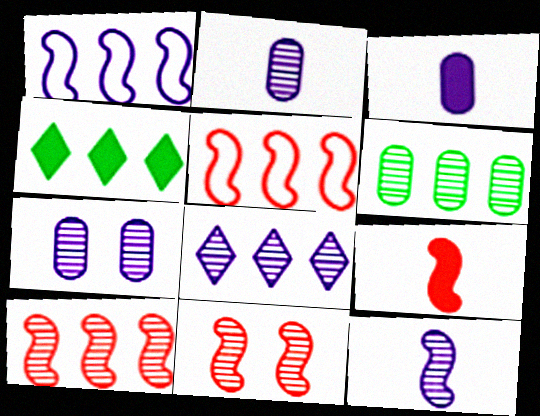[[5, 9, 11], 
[6, 8, 10], 
[7, 8, 12]]